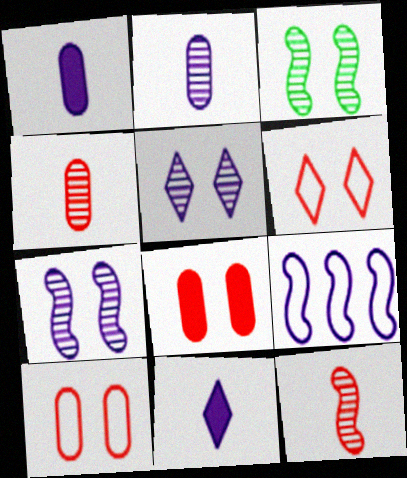[[1, 5, 9]]